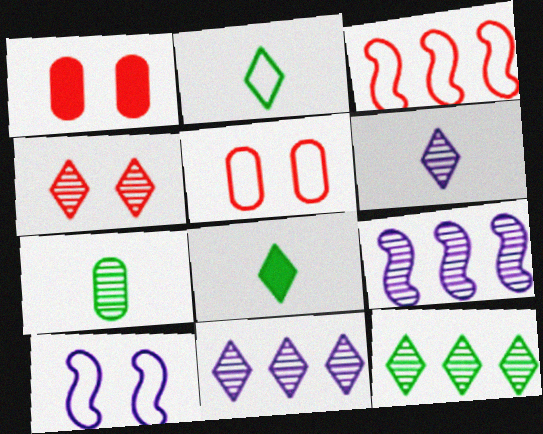[[1, 2, 9], 
[4, 6, 12], 
[4, 7, 9], 
[5, 8, 9]]